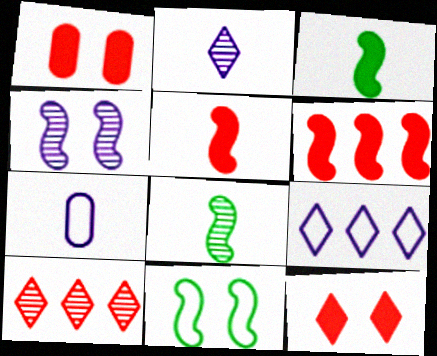[[1, 8, 9]]